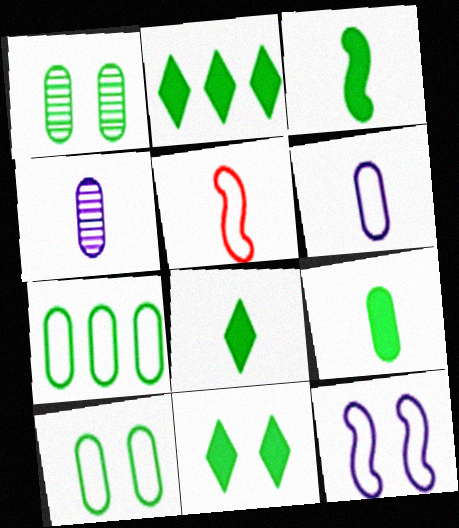[[1, 7, 9], 
[2, 8, 11], 
[3, 8, 9], 
[4, 5, 8]]